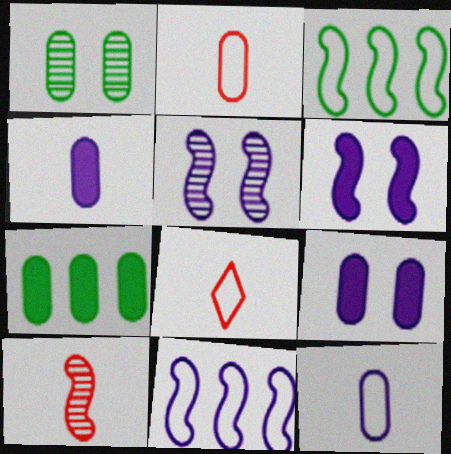[[3, 6, 10], 
[5, 7, 8]]